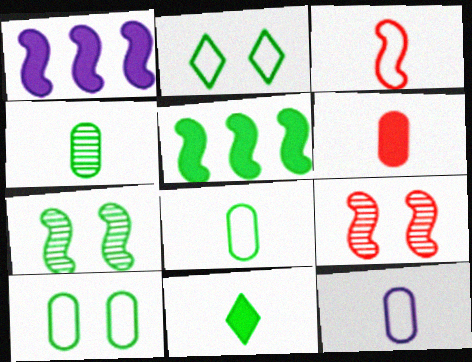[[1, 3, 7], 
[2, 4, 5], 
[4, 6, 12]]